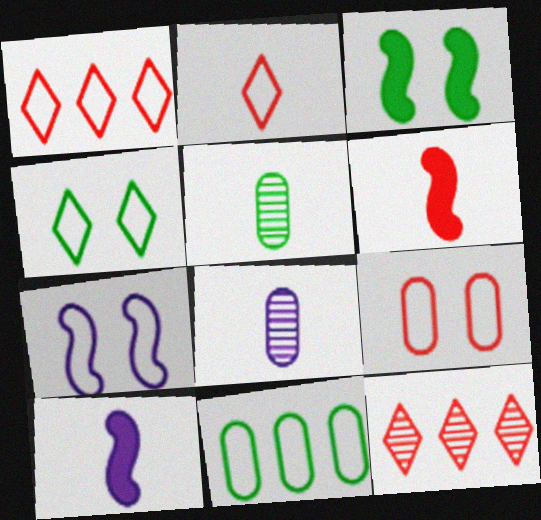[[1, 3, 8], 
[2, 5, 10], 
[2, 7, 11], 
[4, 7, 9], 
[6, 9, 12]]